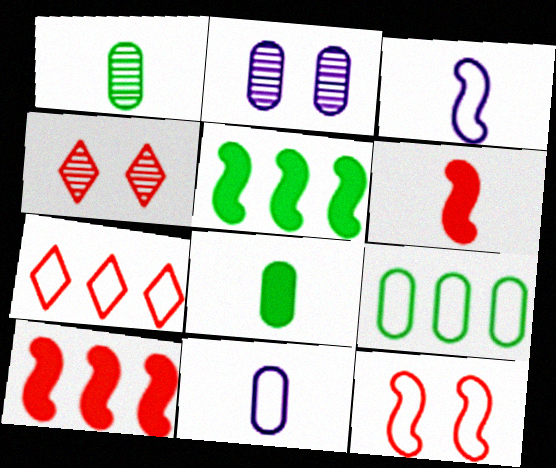[[4, 5, 11]]